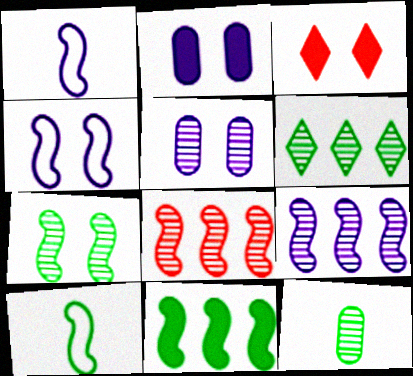[[6, 7, 12], 
[7, 10, 11]]